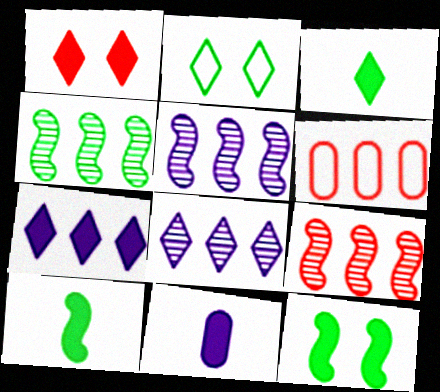[[1, 3, 7], 
[2, 9, 11], 
[4, 5, 9], 
[4, 6, 7]]